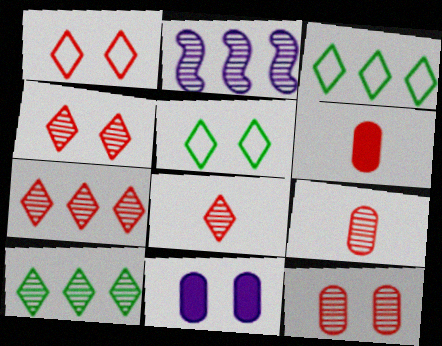[[2, 5, 6], 
[4, 7, 8]]